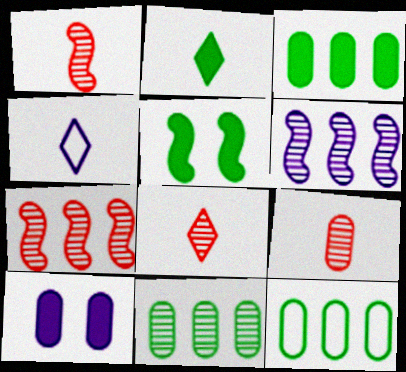[[1, 8, 9], 
[2, 3, 5], 
[2, 4, 8], 
[3, 11, 12], 
[4, 6, 10], 
[9, 10, 12]]